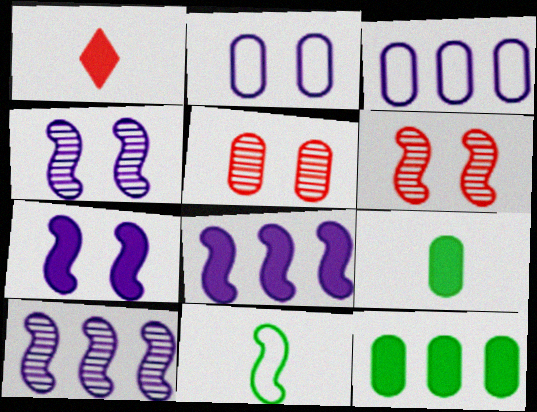[[1, 7, 12], 
[3, 5, 9], 
[6, 8, 11]]